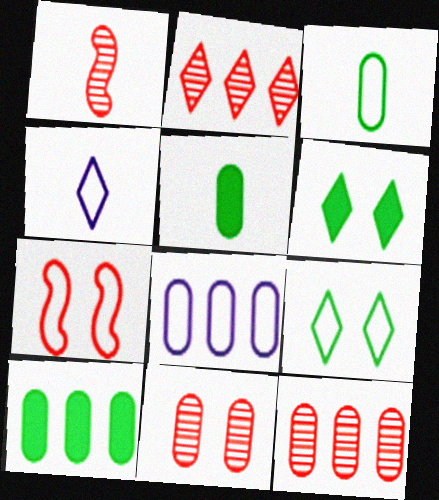[[1, 2, 11], 
[1, 4, 5], 
[1, 6, 8], 
[2, 4, 6], 
[5, 8, 11], 
[8, 10, 12]]